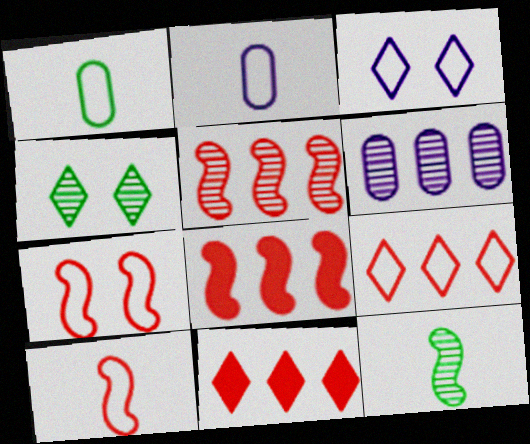[[2, 4, 8]]